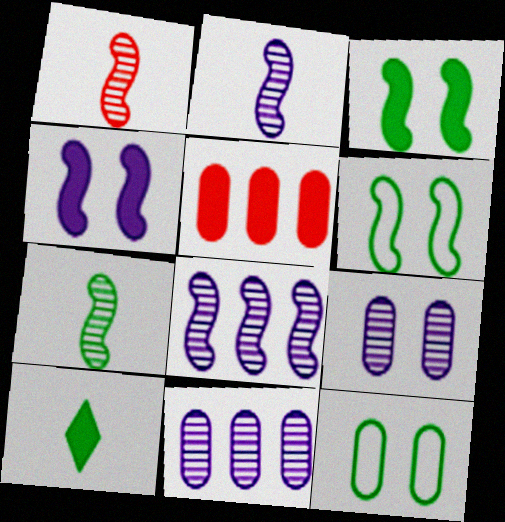[[1, 2, 7], 
[4, 5, 10]]